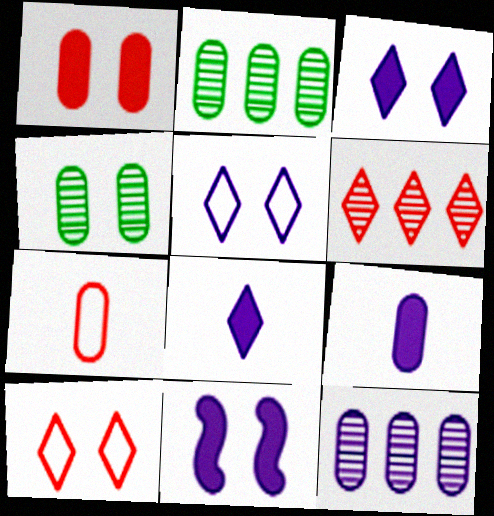[[4, 10, 11]]